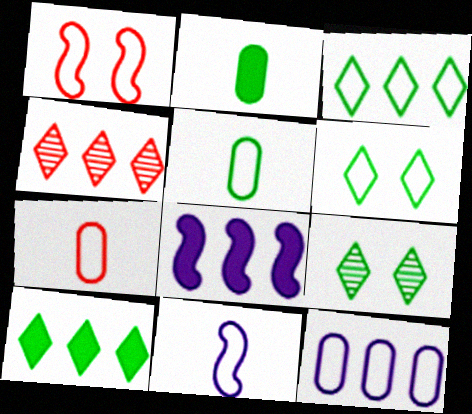[[7, 8, 9]]